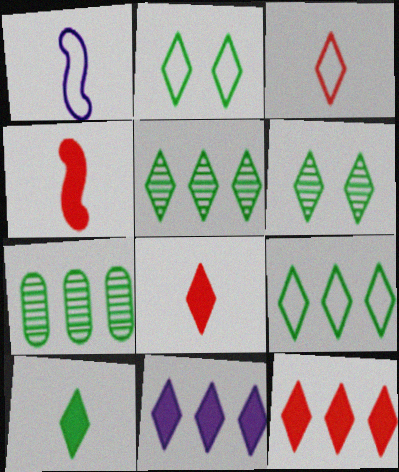[[2, 5, 10], 
[3, 6, 11], 
[6, 9, 10]]